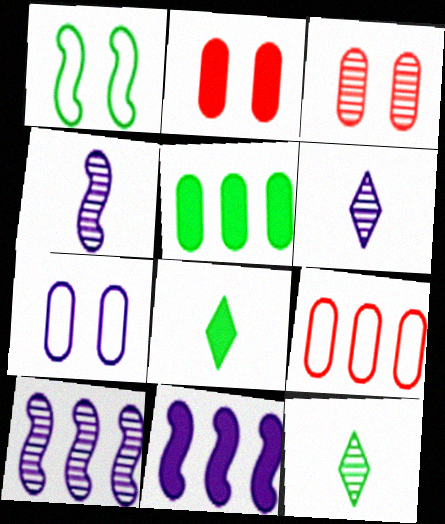[[1, 5, 12], 
[2, 8, 11], 
[3, 10, 12], 
[6, 7, 11]]